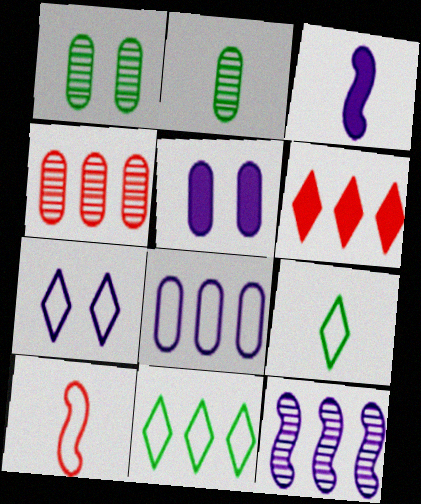[]